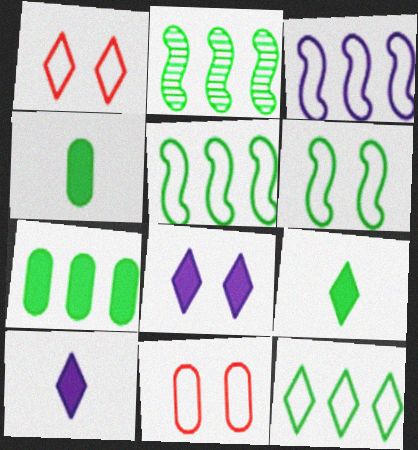[[2, 7, 12], 
[2, 10, 11]]